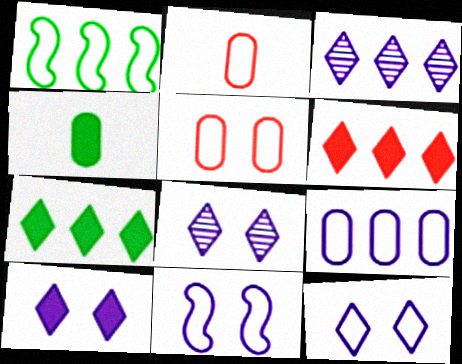[[1, 2, 12], 
[8, 10, 12]]